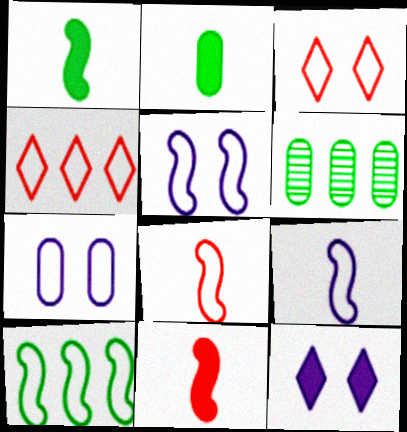[[5, 8, 10], 
[6, 8, 12]]